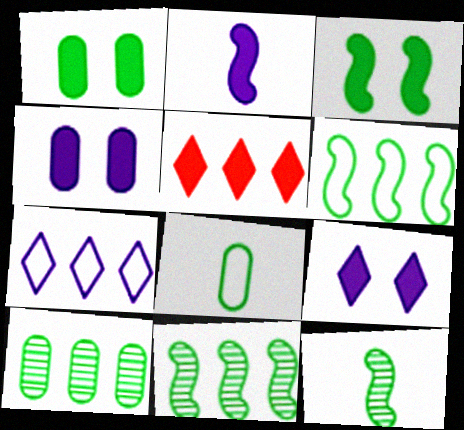[[1, 2, 5], 
[1, 8, 10], 
[3, 6, 12]]